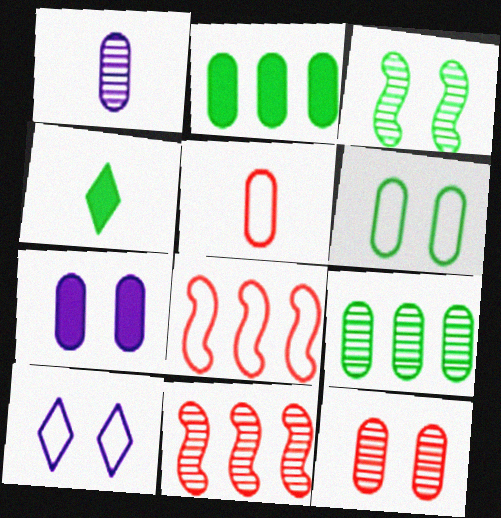[[1, 9, 12], 
[5, 7, 9], 
[6, 7, 12]]